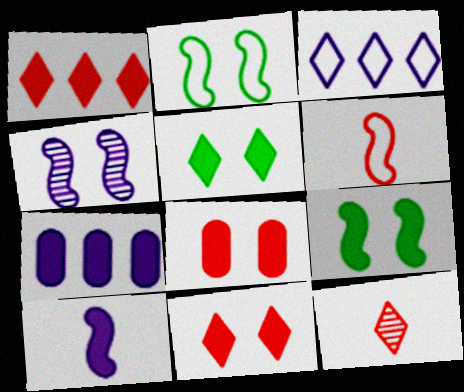[[2, 7, 12], 
[3, 5, 12]]